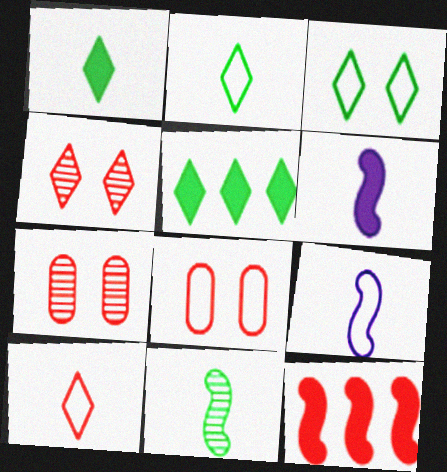[[5, 7, 9], 
[7, 10, 12]]